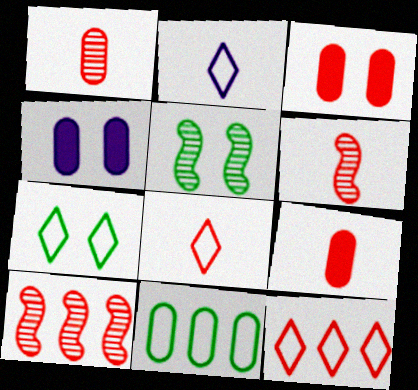[[1, 4, 11], 
[2, 7, 12], 
[3, 6, 12], 
[3, 8, 10], 
[6, 8, 9]]